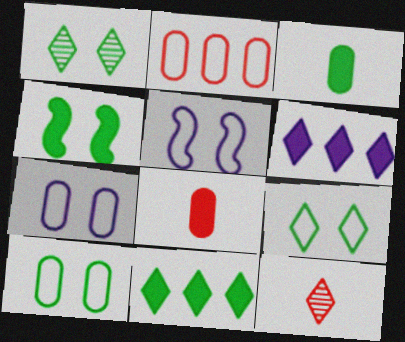[[1, 4, 10], 
[3, 4, 11], 
[4, 6, 8], 
[6, 9, 12]]